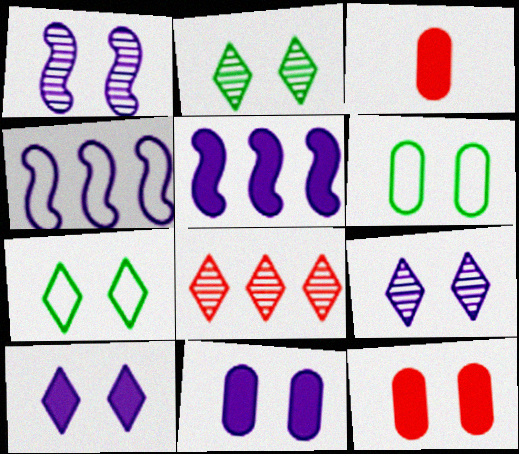[[1, 7, 12], 
[2, 3, 4]]